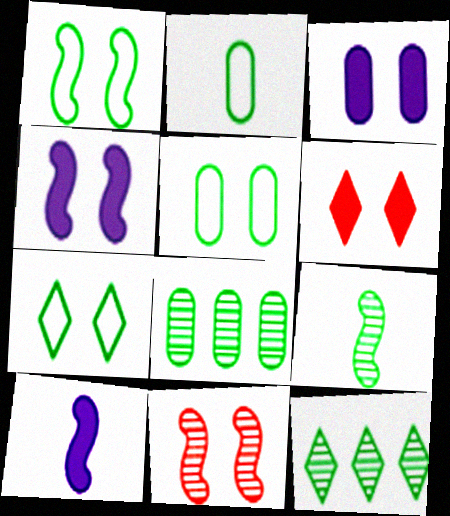[[1, 4, 11], 
[1, 5, 7], 
[3, 7, 11]]